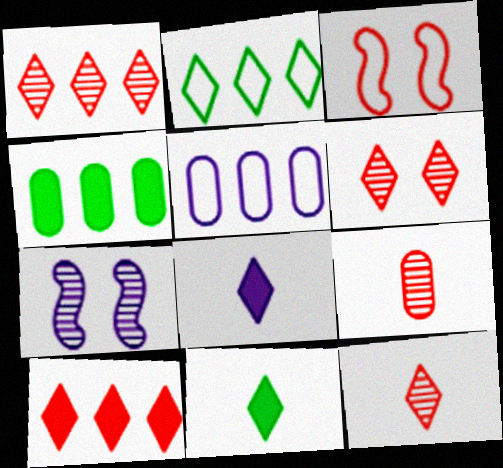[[1, 6, 12], 
[2, 6, 8], 
[3, 9, 10], 
[5, 7, 8]]